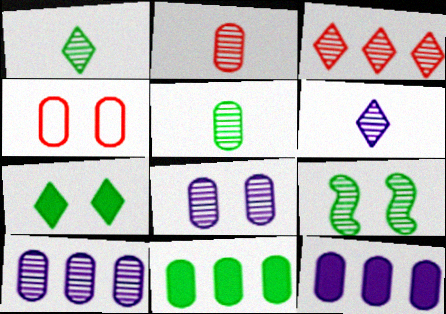[[4, 5, 12]]